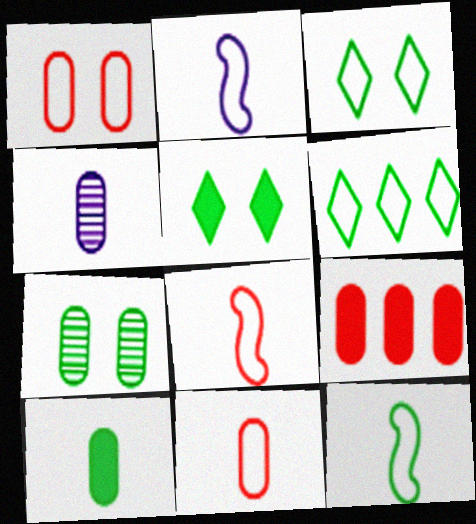[[1, 2, 6], 
[2, 8, 12], 
[4, 10, 11]]